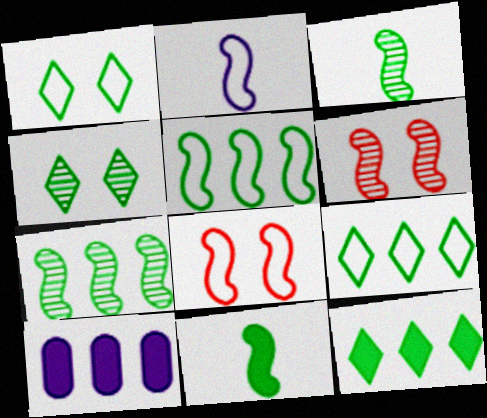[[2, 5, 8]]